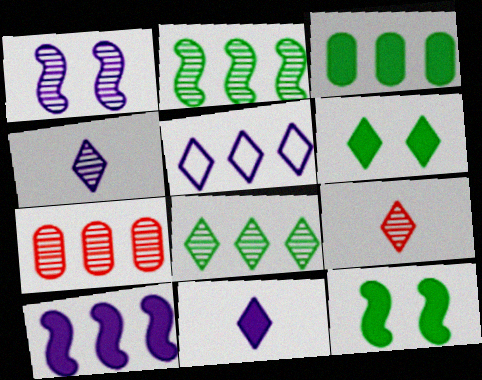[[5, 6, 9]]